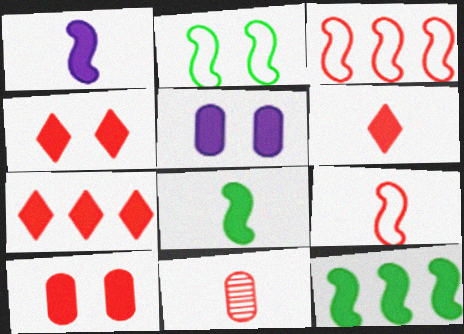[[3, 4, 11], 
[4, 6, 7], 
[5, 6, 12], 
[5, 7, 8], 
[6, 9, 11]]